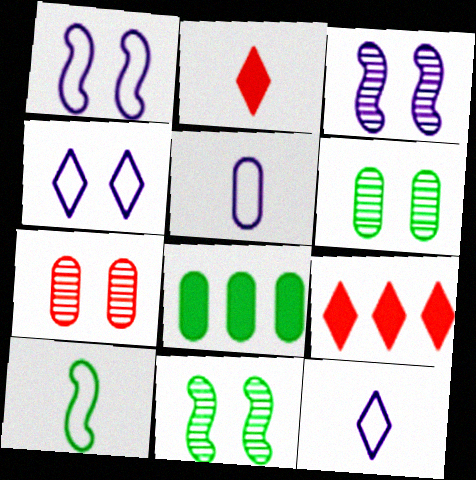[[5, 7, 8], 
[5, 9, 11]]